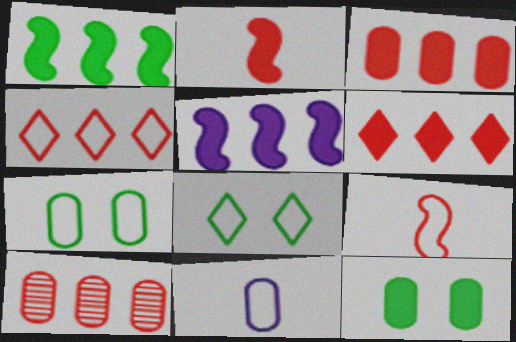[[10, 11, 12]]